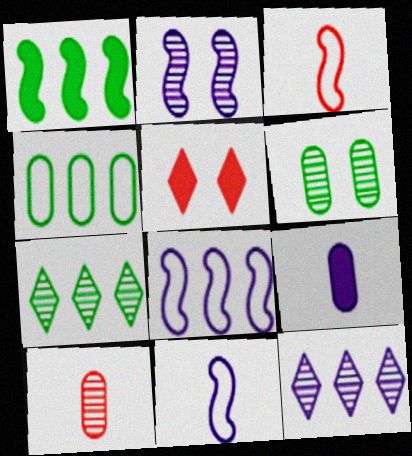[[1, 2, 3], 
[1, 4, 7], 
[1, 5, 9], 
[2, 7, 10]]